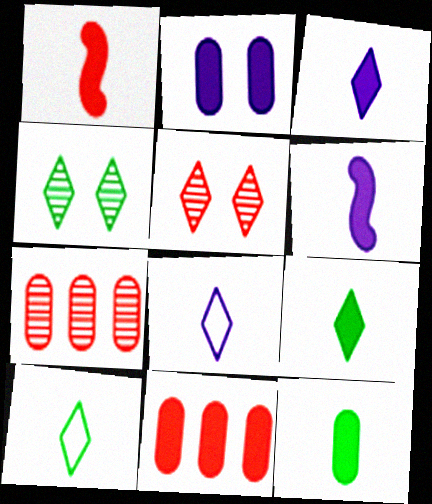[[1, 3, 12], 
[2, 11, 12]]